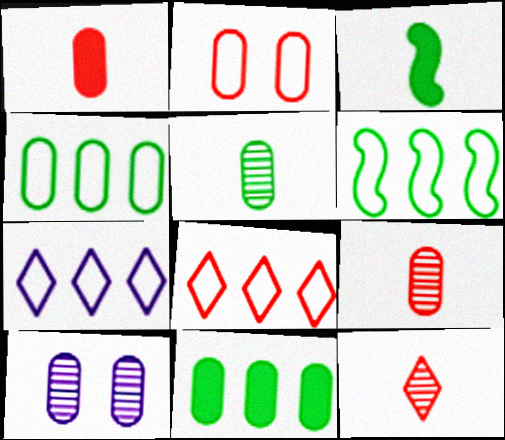[[1, 4, 10], 
[3, 8, 10]]